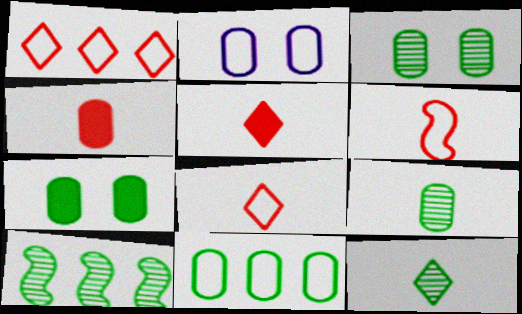[[2, 5, 10], 
[3, 10, 12], 
[7, 9, 11]]